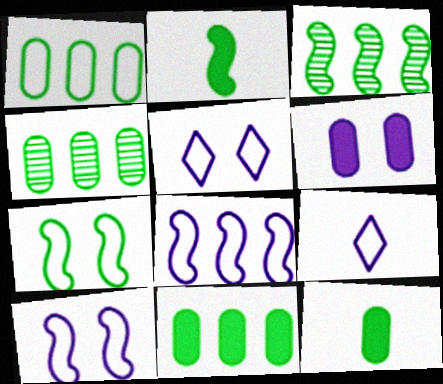[[1, 4, 11], 
[2, 3, 7]]